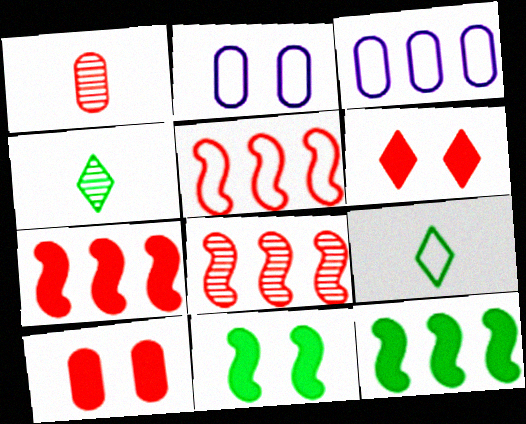[[1, 5, 6], 
[2, 4, 7], 
[2, 5, 9], 
[5, 7, 8]]